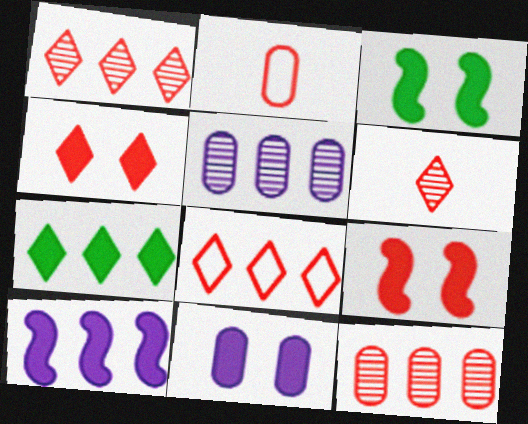[[1, 2, 9], 
[3, 4, 11], 
[4, 6, 8]]